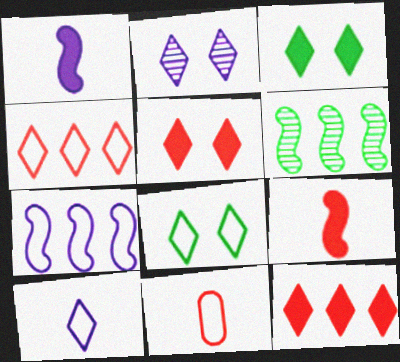[[2, 5, 8], 
[4, 8, 10], 
[7, 8, 11]]